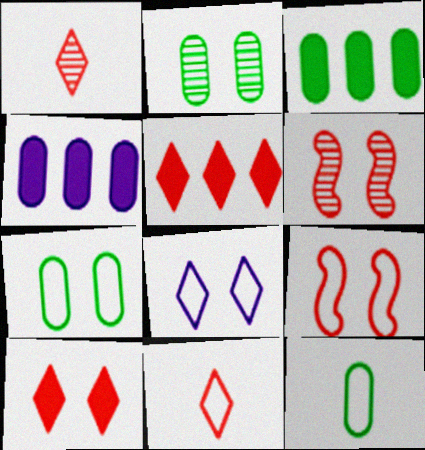[[2, 3, 12], 
[7, 8, 9]]